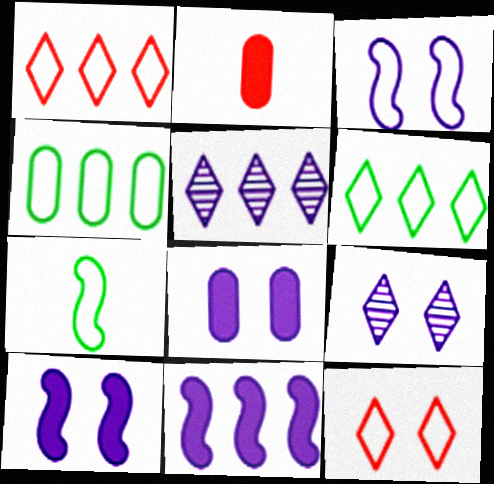[[3, 8, 9]]